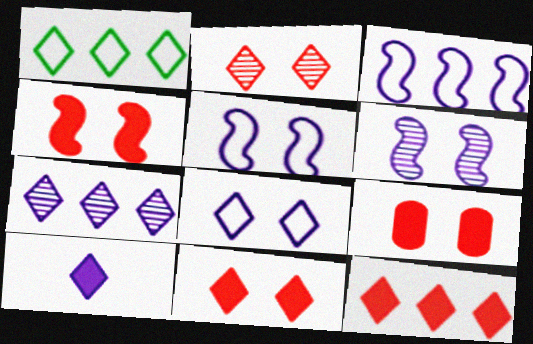[[1, 2, 10], 
[1, 7, 12], 
[4, 9, 11], 
[7, 8, 10]]